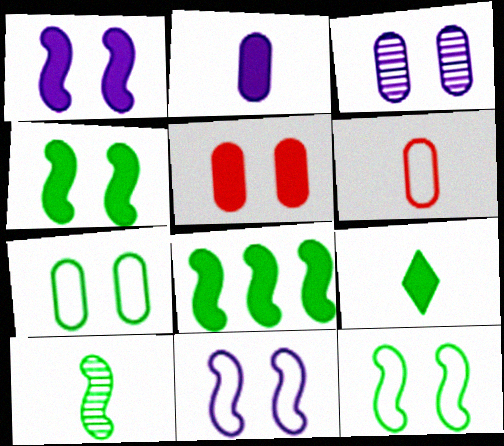[[3, 5, 7], 
[8, 10, 12]]